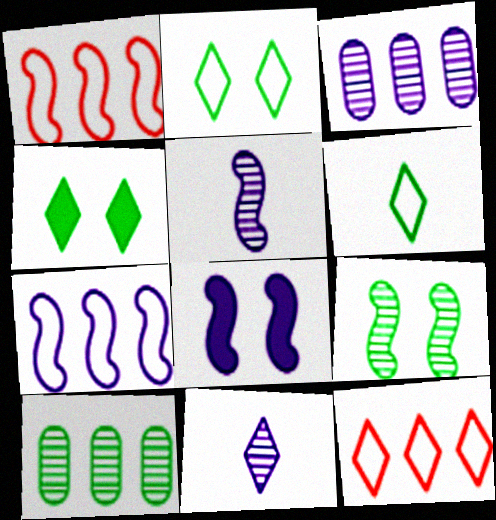[[4, 11, 12], 
[5, 7, 8]]